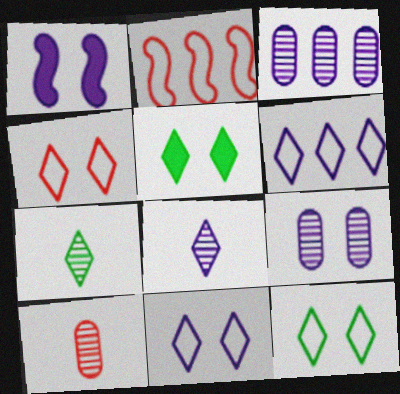[[1, 9, 11], 
[4, 11, 12]]